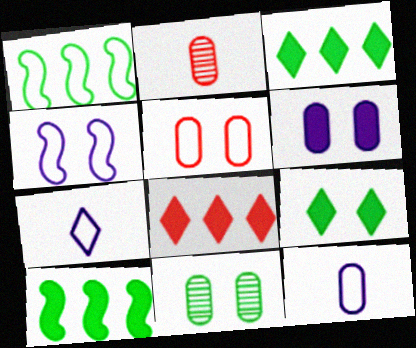[[1, 5, 7], 
[2, 3, 4], 
[5, 6, 11]]